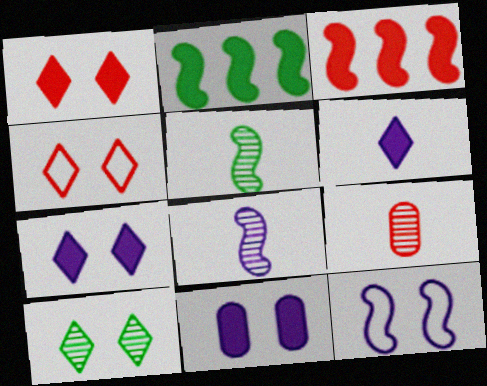[[3, 4, 9], 
[3, 5, 12], 
[4, 7, 10]]